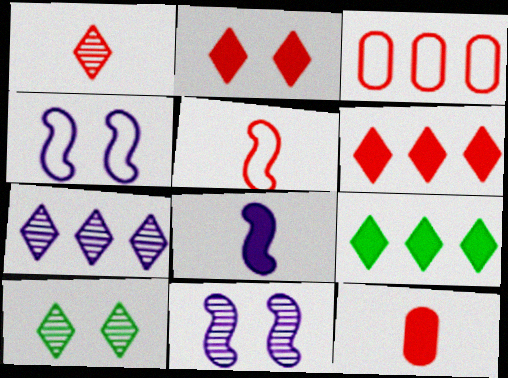[[1, 5, 12], 
[1, 7, 10], 
[3, 8, 10]]